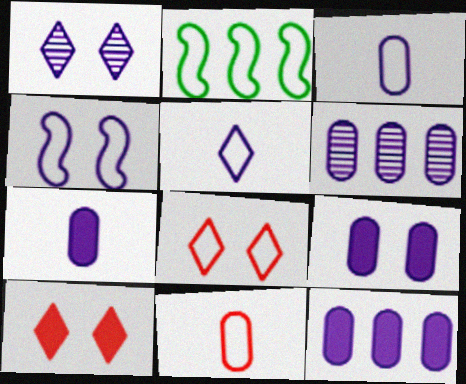[[1, 4, 9], 
[2, 3, 8], 
[3, 6, 9], 
[7, 9, 12]]